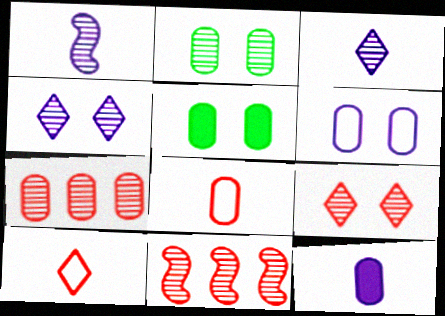[[2, 3, 11]]